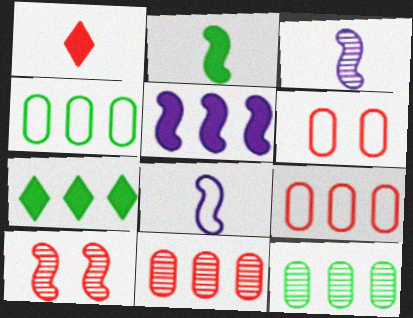[[1, 9, 10], 
[3, 6, 7]]